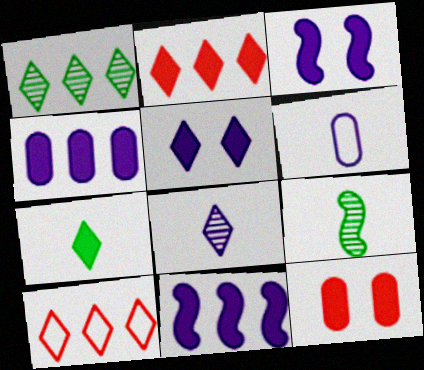[[2, 5, 7], 
[7, 11, 12]]